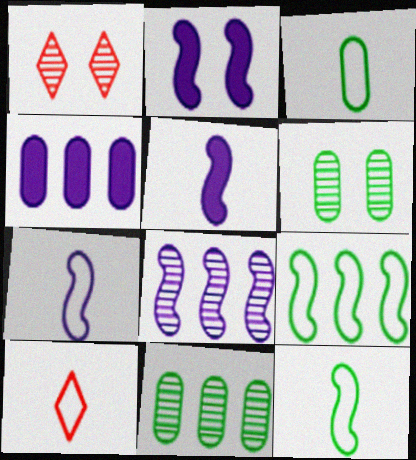[[1, 4, 12], 
[2, 7, 8], 
[2, 10, 11], 
[3, 7, 10]]